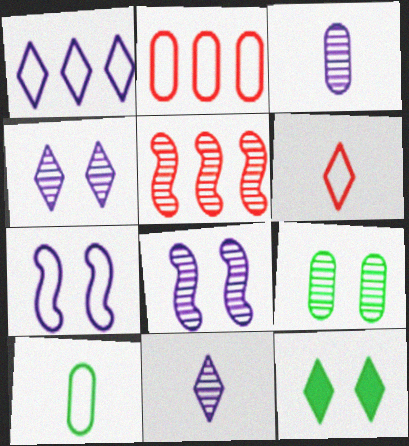[[5, 9, 11]]